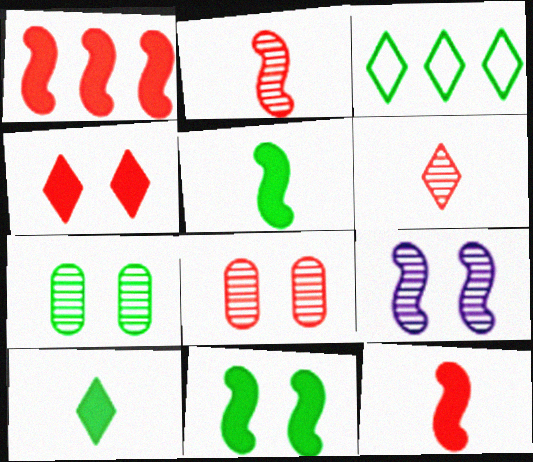[[3, 5, 7]]